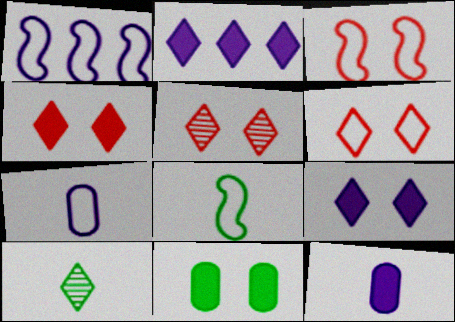[[1, 3, 8], 
[2, 6, 10], 
[4, 5, 6]]